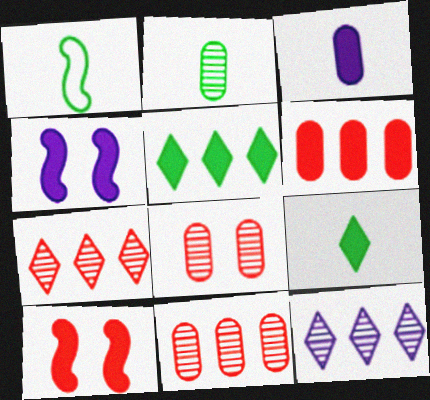[[1, 2, 9], 
[3, 5, 10], 
[4, 6, 9]]